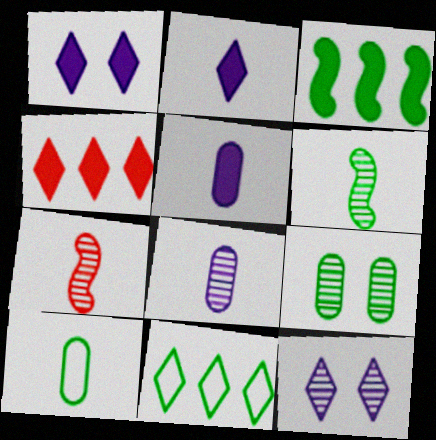[[2, 7, 10]]